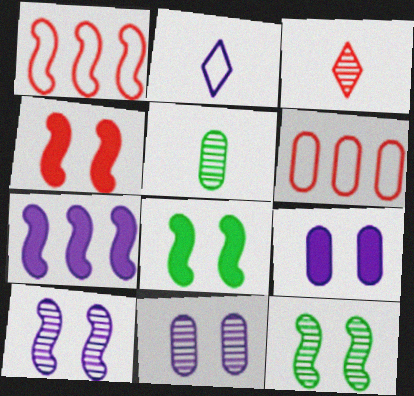[[2, 7, 11], 
[3, 4, 6], 
[5, 6, 9]]